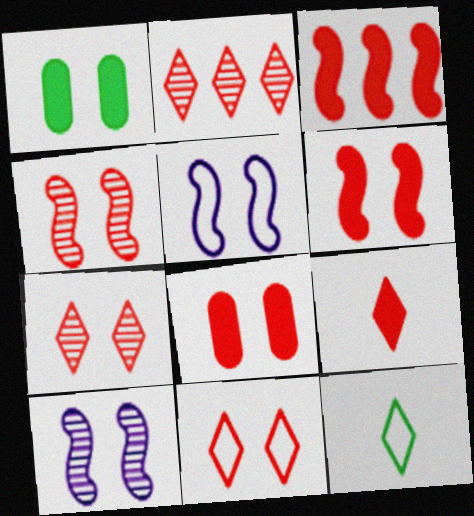[[1, 5, 7], 
[1, 10, 11], 
[2, 9, 11], 
[3, 8, 9], 
[4, 8, 11]]